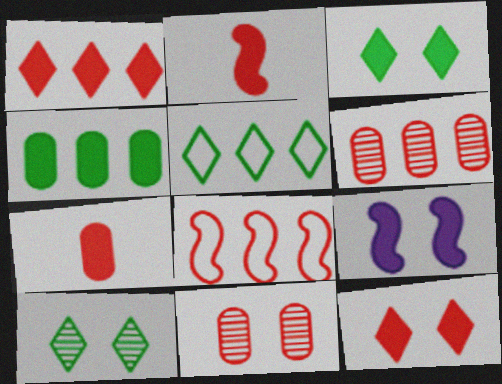[[1, 6, 8]]